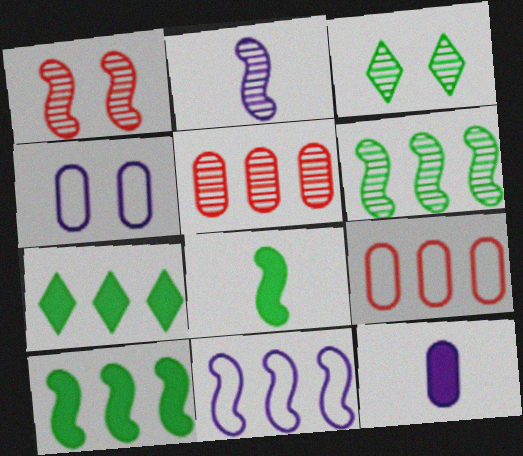[[1, 2, 6], 
[1, 8, 11], 
[2, 3, 5], 
[5, 7, 11]]